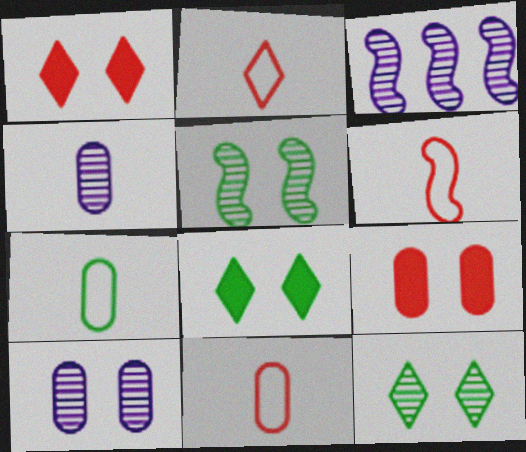[[1, 3, 7], 
[2, 6, 11], 
[3, 8, 11]]